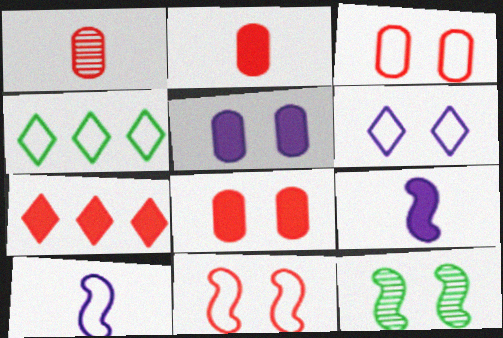[[1, 7, 11], 
[3, 4, 10], 
[6, 8, 12]]